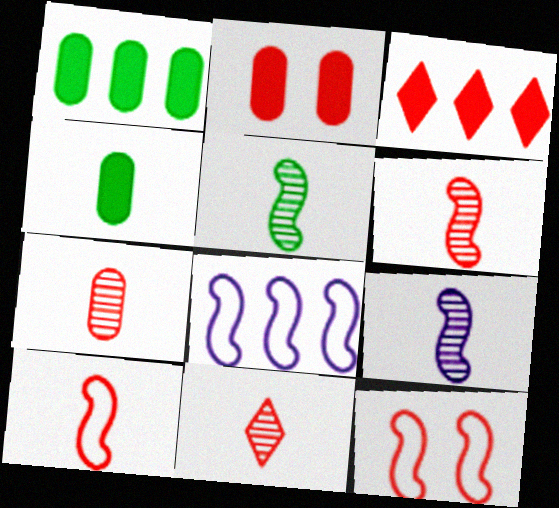[[3, 7, 12], 
[5, 6, 9], 
[6, 7, 11]]